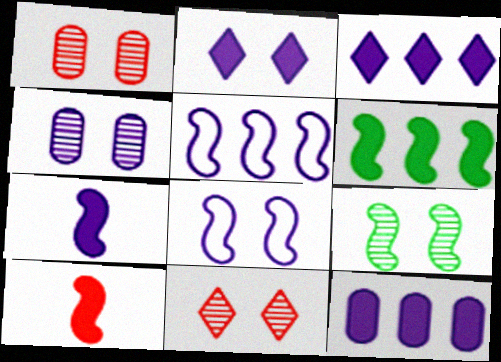[[2, 4, 8], 
[2, 7, 12], 
[4, 9, 11], 
[5, 9, 10]]